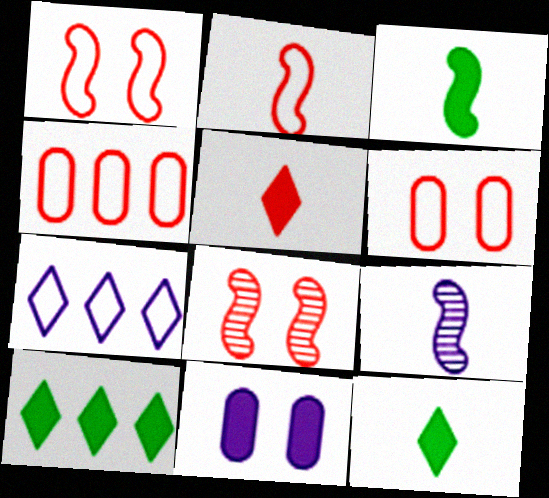[[2, 3, 9], 
[4, 5, 8], 
[6, 9, 10], 
[7, 9, 11]]